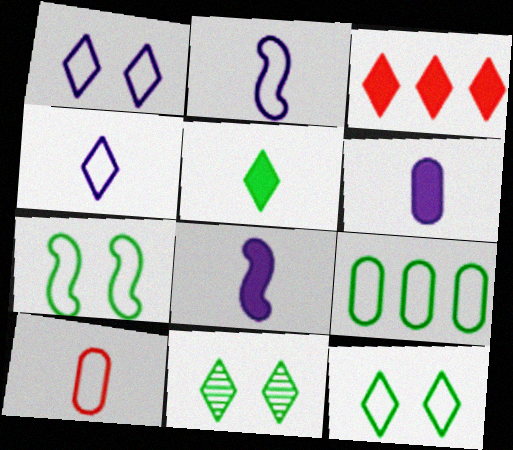[[3, 4, 11]]